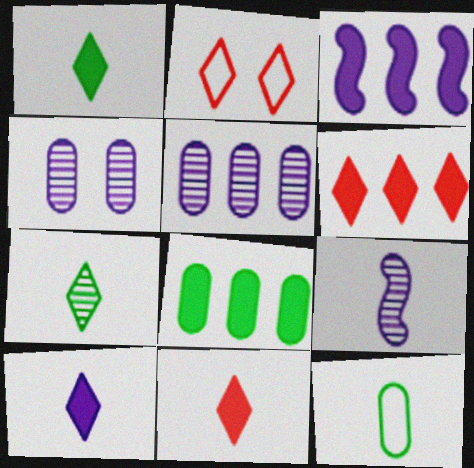[[1, 10, 11], 
[2, 8, 9], 
[3, 6, 8], 
[9, 11, 12]]